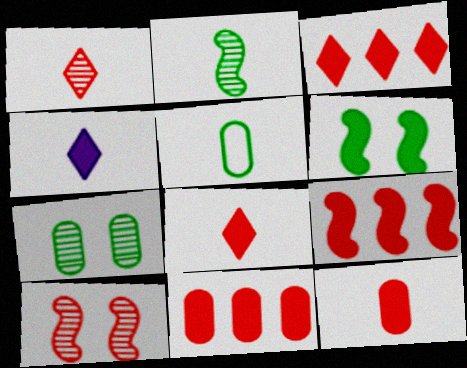[[3, 9, 11], 
[4, 6, 11]]